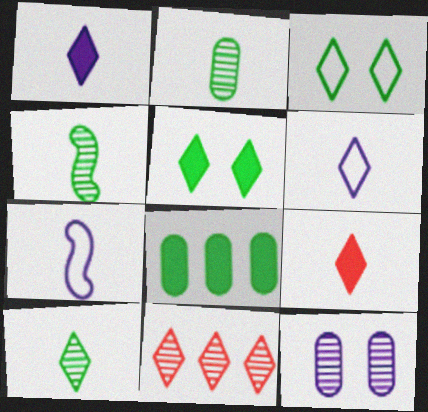[[1, 3, 11], 
[2, 4, 10], 
[2, 7, 9], 
[3, 4, 8], 
[4, 11, 12], 
[5, 6, 11], 
[6, 9, 10]]